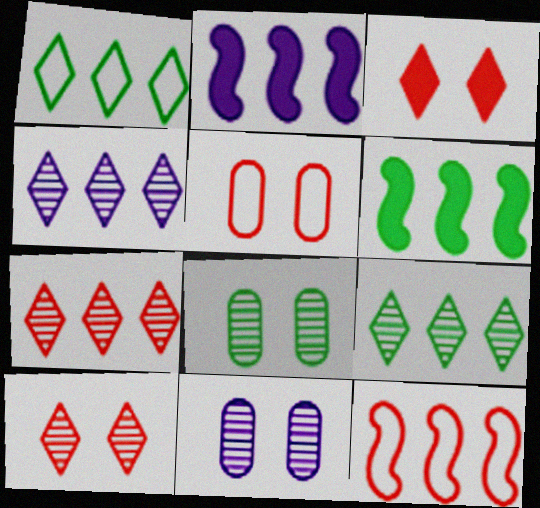[[4, 7, 9]]